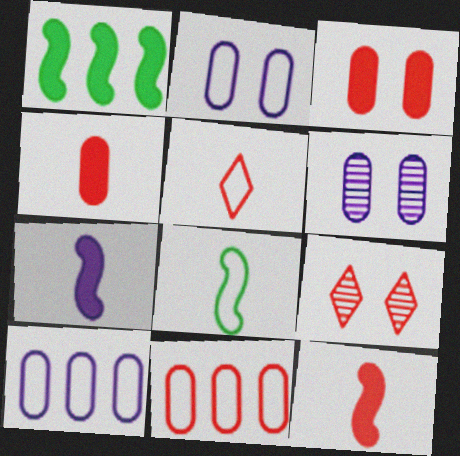[[1, 5, 6], 
[9, 11, 12]]